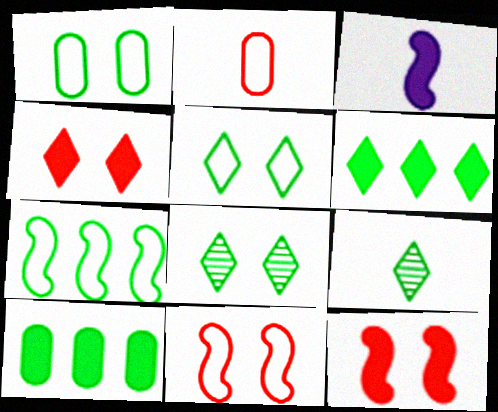[[2, 3, 9], 
[3, 4, 10], 
[5, 6, 9]]